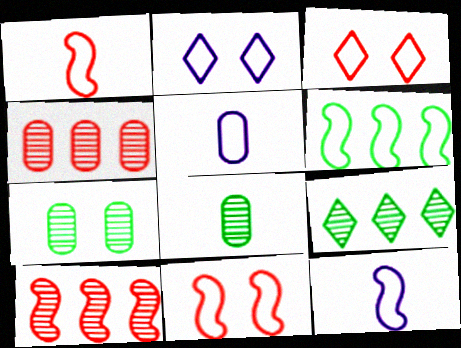[[3, 5, 6], 
[6, 11, 12]]